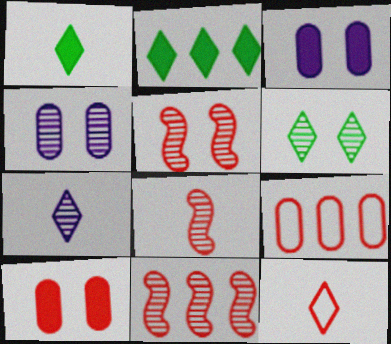[[1, 7, 12], 
[4, 5, 6], 
[5, 8, 11], 
[10, 11, 12]]